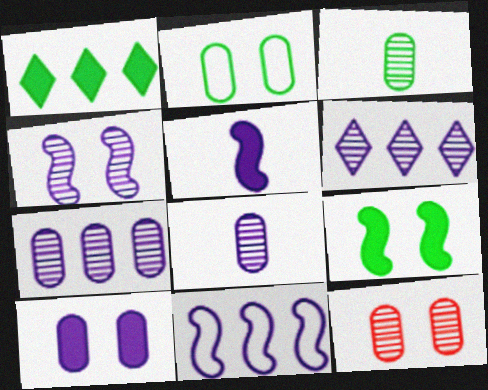[[2, 10, 12], 
[3, 7, 12], 
[4, 5, 11], 
[4, 6, 8]]